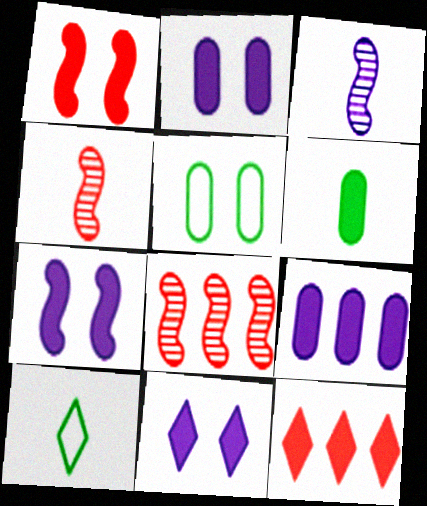[[2, 7, 11], 
[2, 8, 10], 
[3, 5, 12], 
[6, 7, 12]]